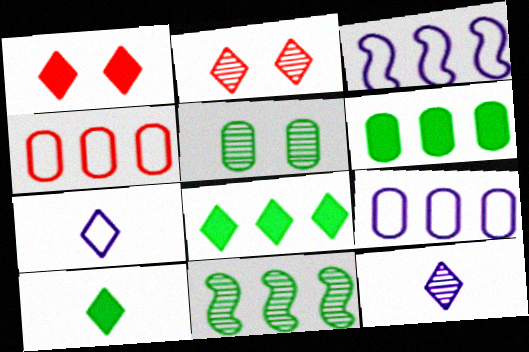[[2, 7, 8]]